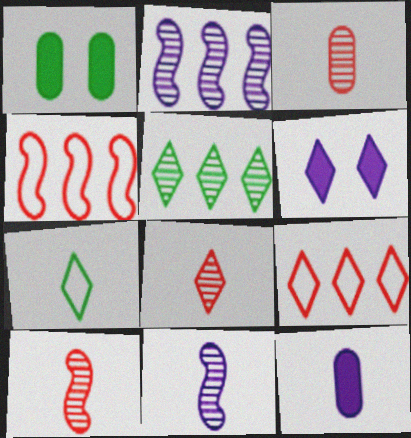[[1, 9, 11], 
[3, 8, 10], 
[7, 10, 12]]